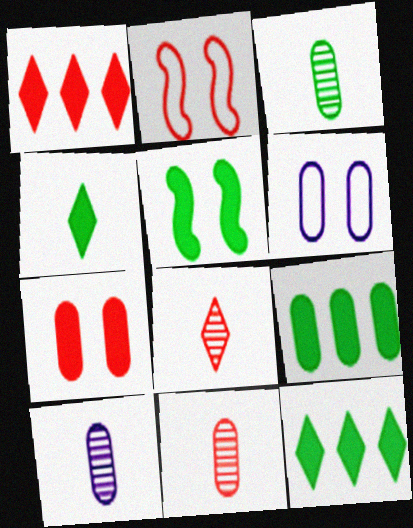[[1, 2, 11], 
[2, 10, 12], 
[3, 10, 11], 
[4, 5, 9], 
[6, 9, 11]]